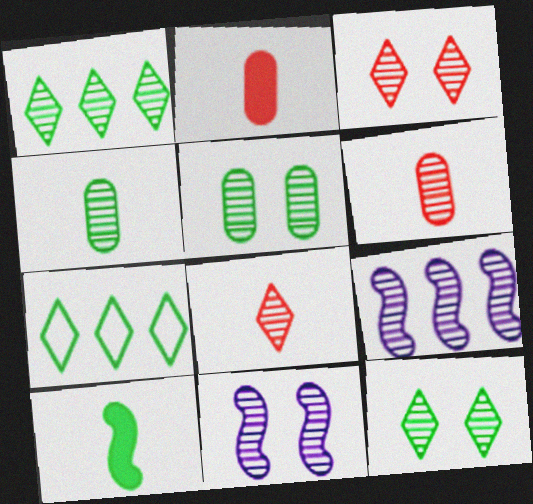[[1, 6, 11], 
[2, 7, 11], 
[3, 4, 9], 
[3, 5, 11], 
[5, 7, 10], 
[5, 8, 9], 
[6, 9, 12]]